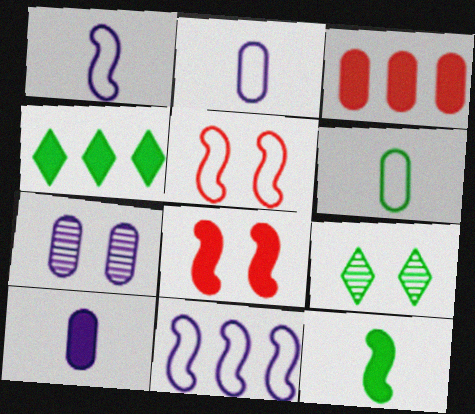[[1, 3, 9], 
[3, 6, 7], 
[4, 8, 10]]